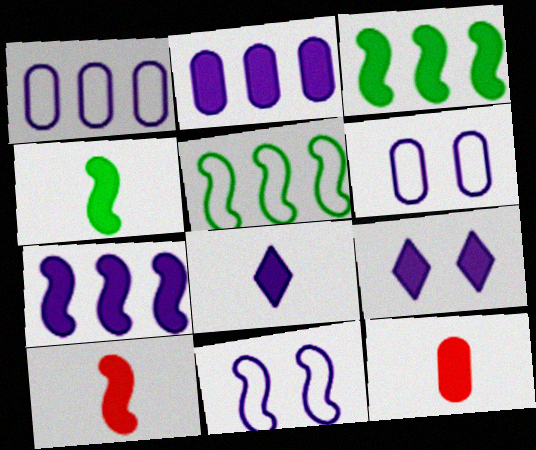[[3, 9, 12], 
[4, 8, 12]]